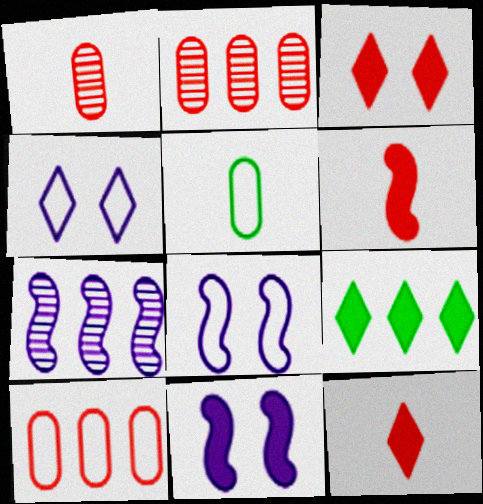[[1, 8, 9], 
[3, 5, 7], 
[7, 9, 10]]